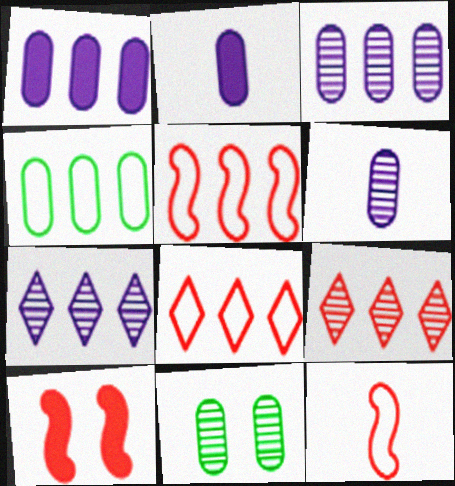[]